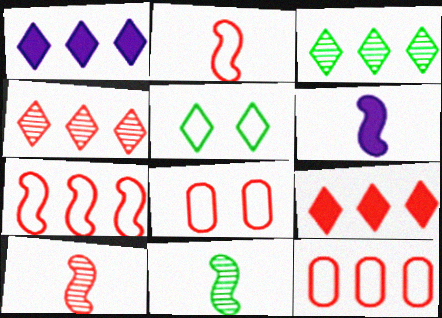[[1, 8, 11], 
[2, 6, 11], 
[3, 6, 8], 
[8, 9, 10]]